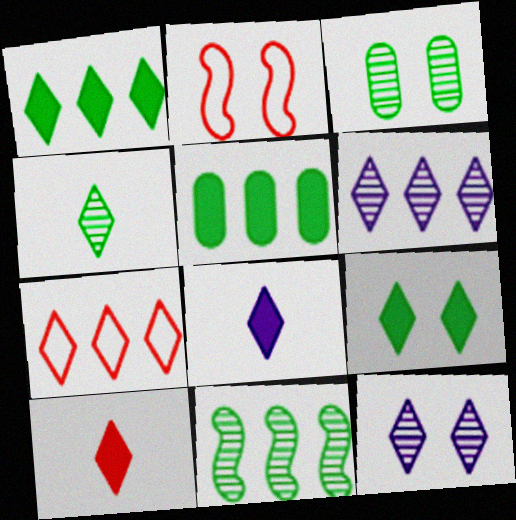[[1, 6, 7], 
[3, 4, 11]]